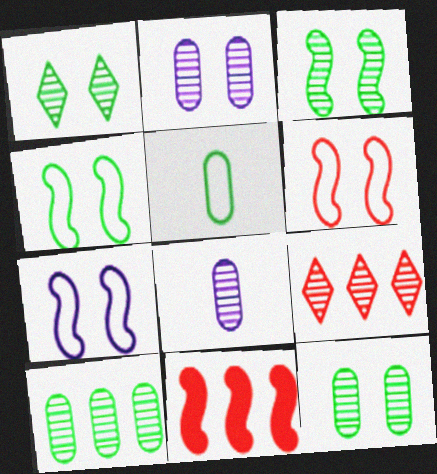[[1, 3, 12], 
[3, 8, 9], 
[4, 6, 7]]